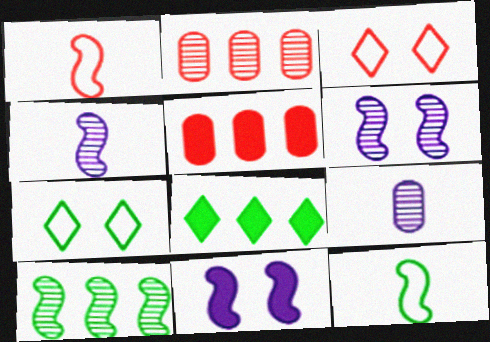[[1, 10, 11], 
[4, 5, 7]]